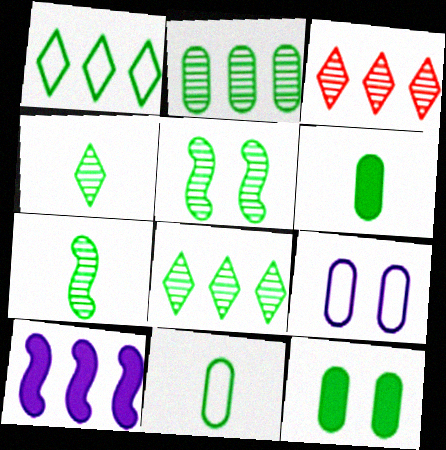[[1, 5, 6], 
[1, 7, 12], 
[2, 4, 5], 
[2, 11, 12]]